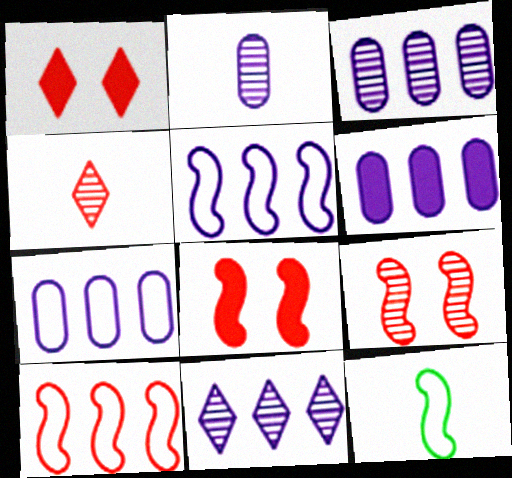[[1, 3, 12], 
[3, 6, 7], 
[5, 6, 11]]